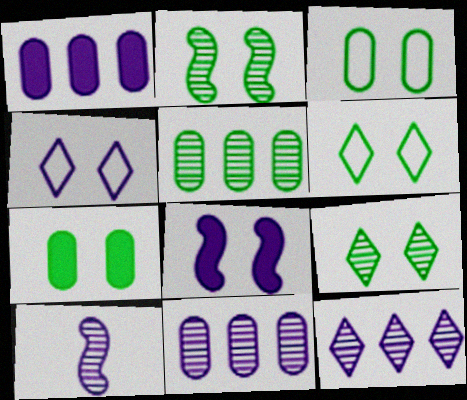[[1, 4, 10], 
[2, 6, 7]]